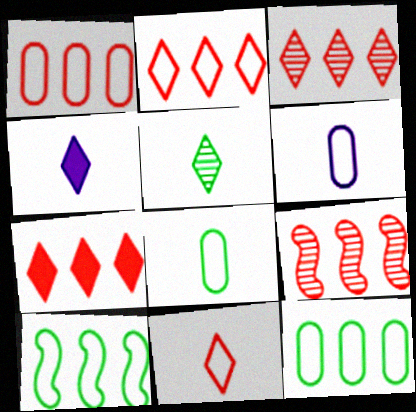[[1, 7, 9], 
[2, 3, 7], 
[4, 5, 11]]